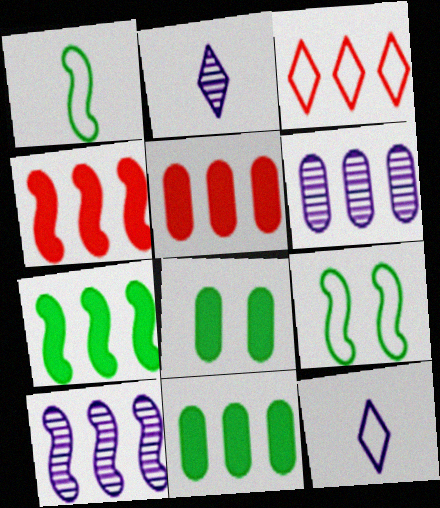[[2, 5, 9], 
[3, 6, 7], 
[3, 10, 11]]